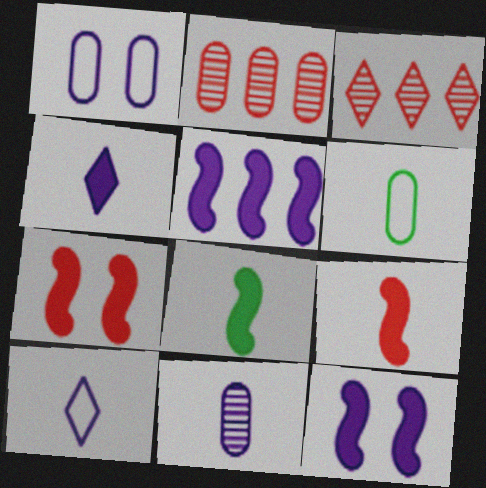[[1, 3, 8], 
[3, 6, 12], 
[5, 7, 8]]